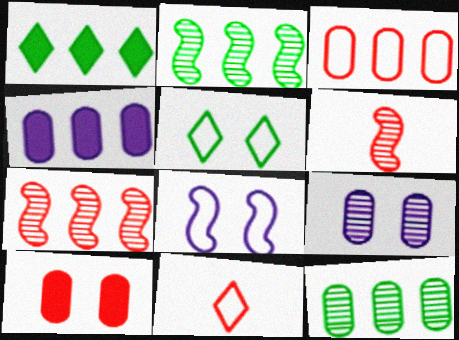[[3, 4, 12], 
[4, 5, 6], 
[7, 10, 11]]